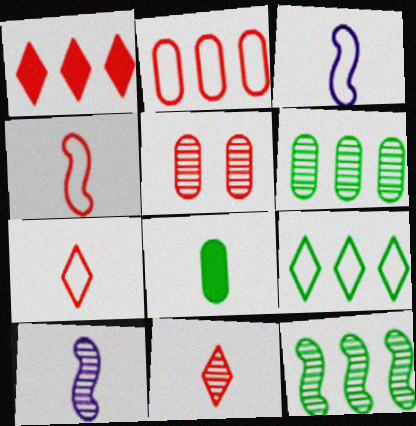[[1, 4, 5], 
[3, 8, 11], 
[7, 8, 10]]